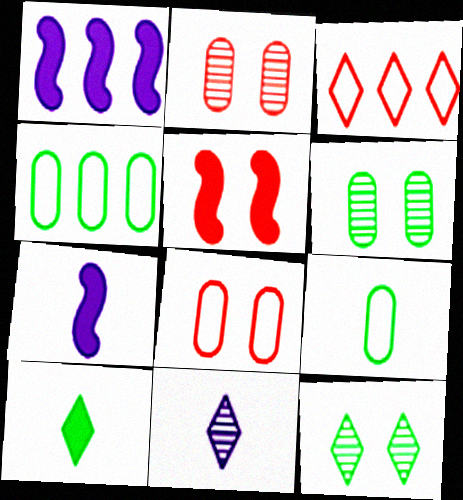[[3, 6, 7], 
[4, 5, 11]]